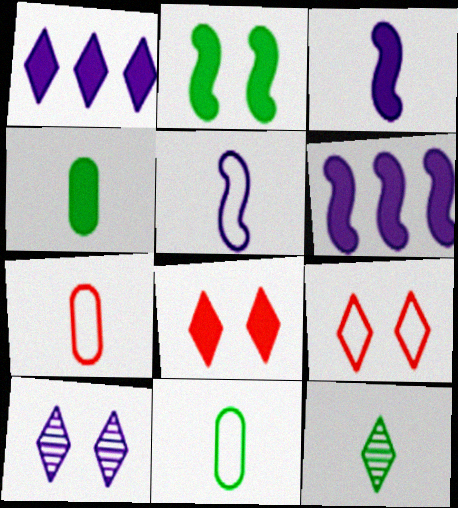[[1, 9, 12], 
[3, 7, 12], 
[4, 6, 8]]